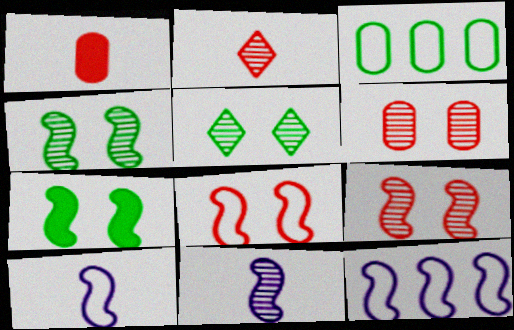[[1, 5, 12]]